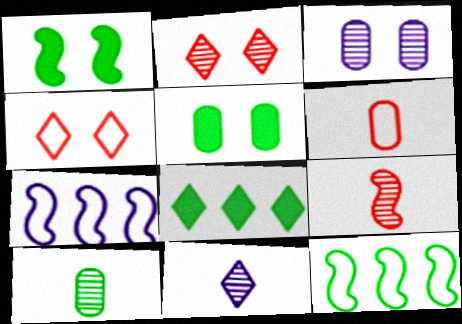[[1, 3, 4], 
[1, 7, 9], 
[4, 8, 11], 
[9, 10, 11]]